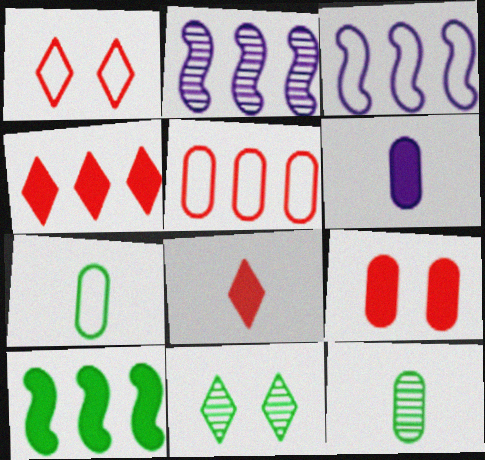[[1, 3, 7], 
[7, 10, 11]]